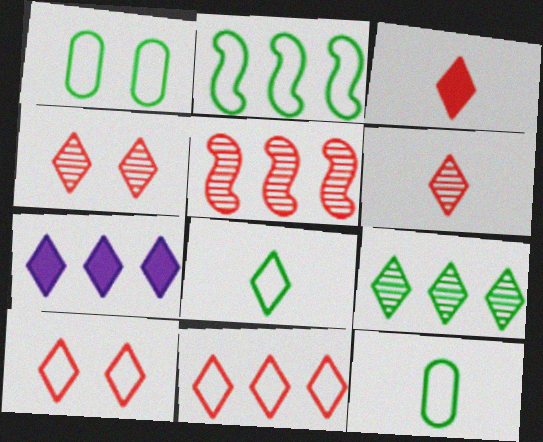[[1, 2, 8], 
[3, 4, 11], 
[4, 7, 8], 
[7, 9, 11]]